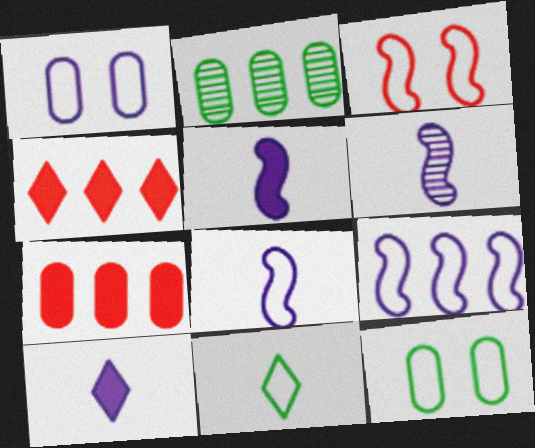[[2, 3, 10], 
[2, 4, 9], 
[4, 6, 12], 
[5, 6, 8]]